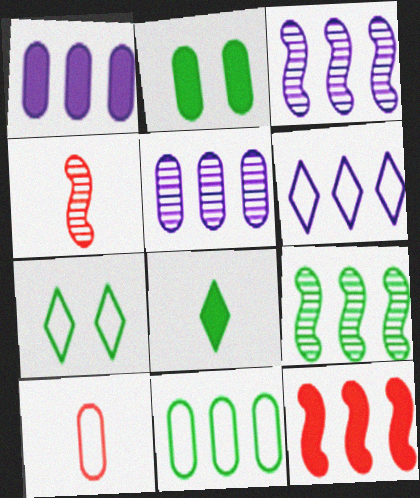[[1, 3, 6], 
[1, 4, 7], 
[2, 4, 6], 
[2, 5, 10]]